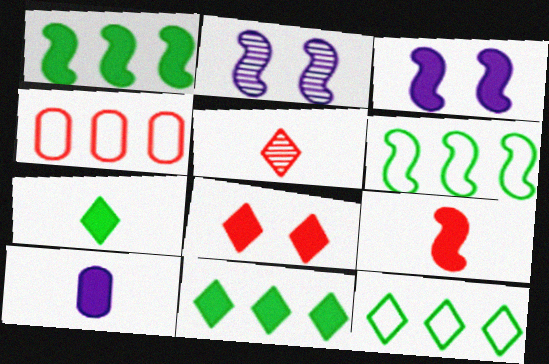[[1, 3, 9], 
[1, 8, 10], 
[2, 4, 7], 
[2, 6, 9], 
[7, 9, 10]]